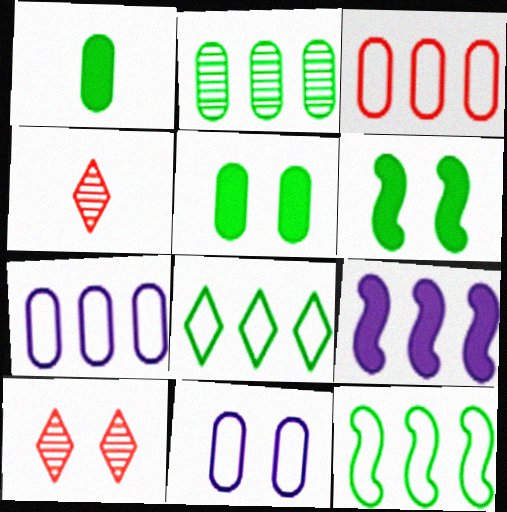[[4, 6, 7], 
[6, 10, 11]]